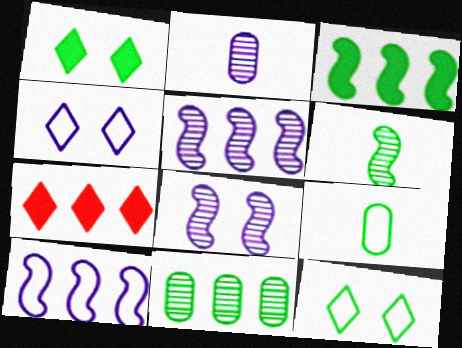[[7, 8, 9], 
[7, 10, 11]]